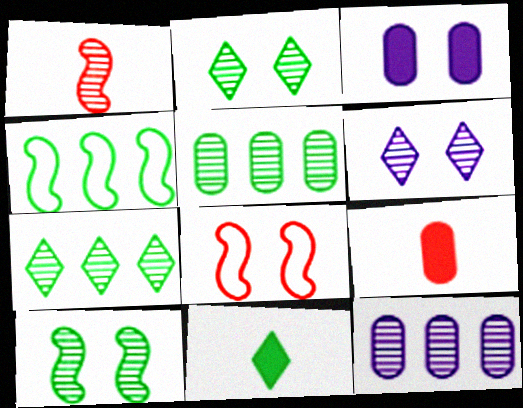[[1, 2, 12], 
[1, 5, 6], 
[2, 3, 8], 
[4, 6, 9], 
[8, 11, 12]]